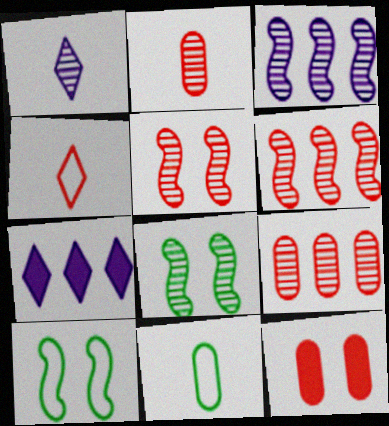[[1, 8, 9], 
[2, 7, 10], 
[4, 6, 12], 
[5, 7, 11]]